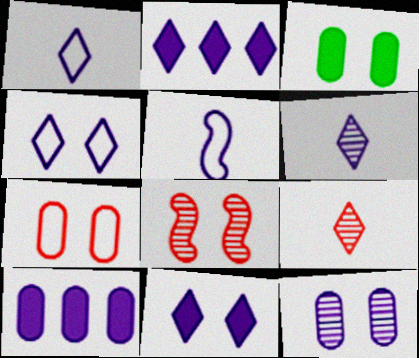[[2, 4, 6], 
[2, 5, 12], 
[3, 4, 8], 
[3, 7, 12]]